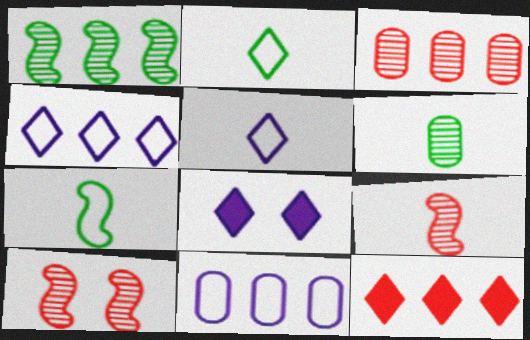[[1, 11, 12], 
[3, 7, 8]]